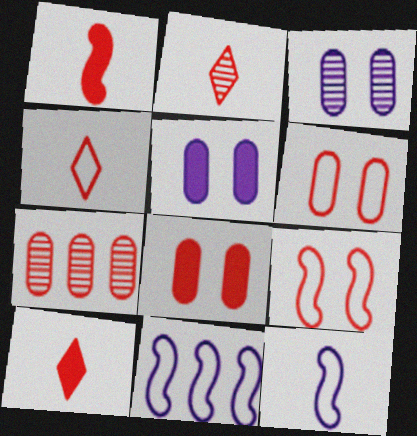[[2, 4, 10], 
[7, 9, 10]]